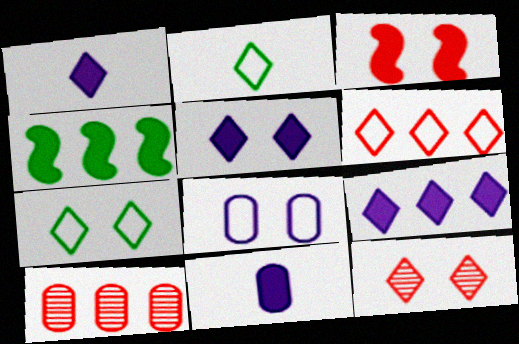[[1, 5, 9], 
[2, 9, 12], 
[5, 7, 12]]